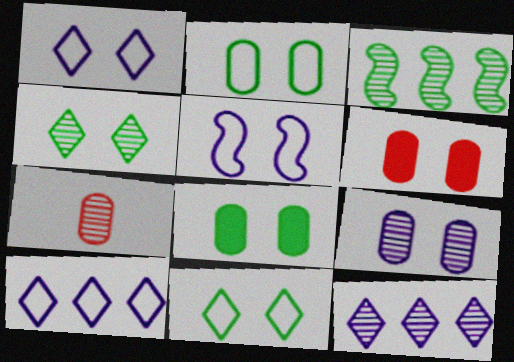[[2, 6, 9], 
[4, 5, 6]]